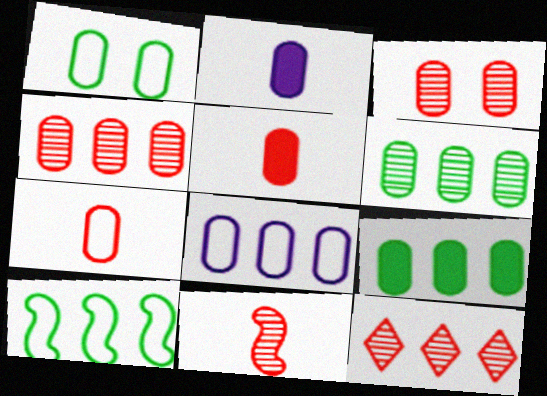[[1, 2, 4], 
[1, 7, 8], 
[3, 11, 12], 
[4, 8, 9]]